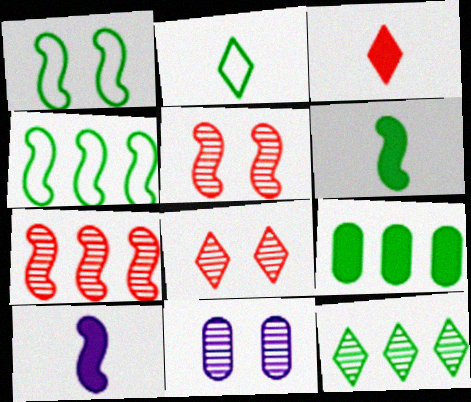[[1, 7, 10], 
[3, 4, 11], 
[4, 5, 10], 
[4, 9, 12]]